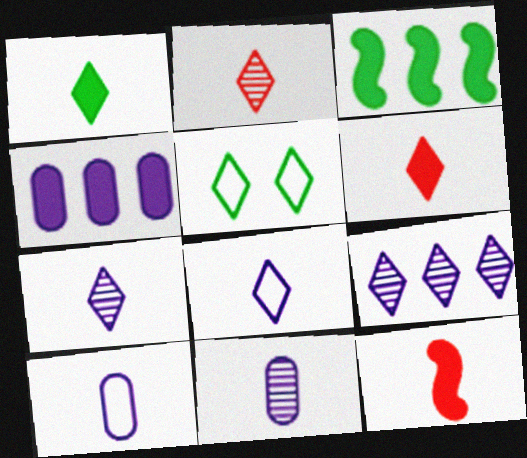[[1, 2, 8], 
[5, 6, 9]]